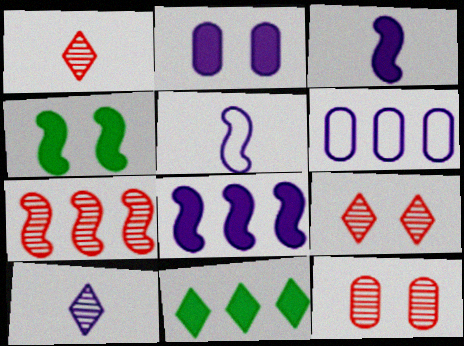[[1, 4, 6], 
[1, 7, 12], 
[4, 5, 7], 
[5, 11, 12], 
[6, 7, 11]]